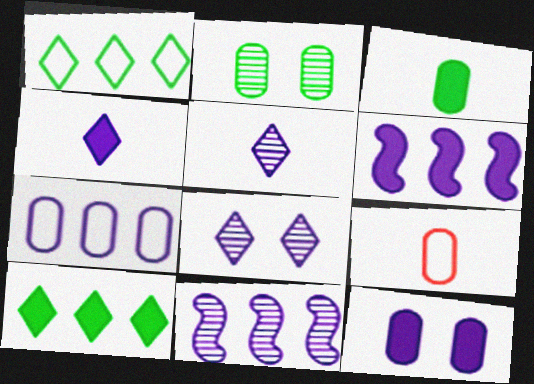[[4, 6, 12]]